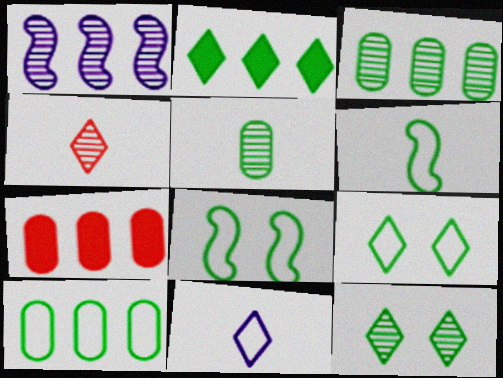[[2, 5, 8], 
[6, 9, 10]]